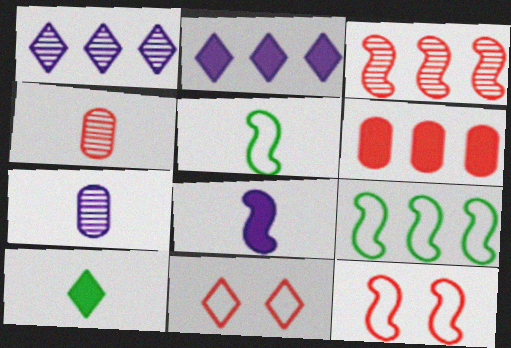[[1, 6, 9], 
[1, 10, 11]]